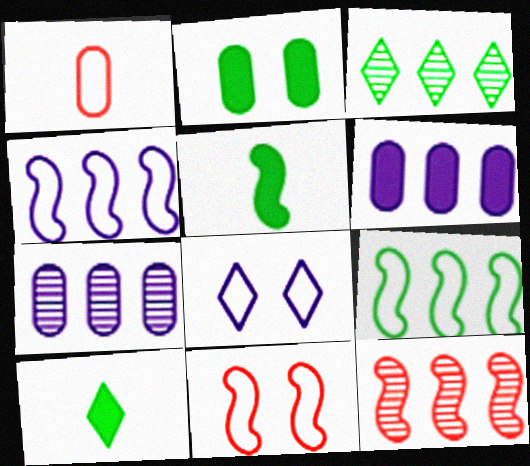[[1, 2, 7], 
[1, 8, 9], 
[3, 7, 12], 
[7, 10, 11]]